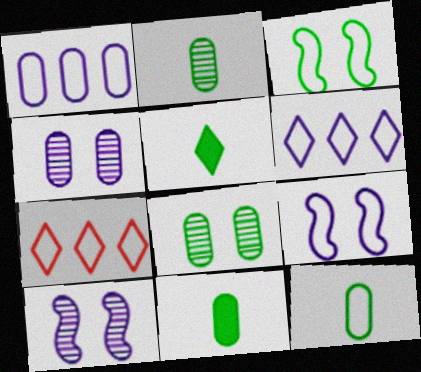[[2, 11, 12], 
[7, 9, 12], 
[7, 10, 11]]